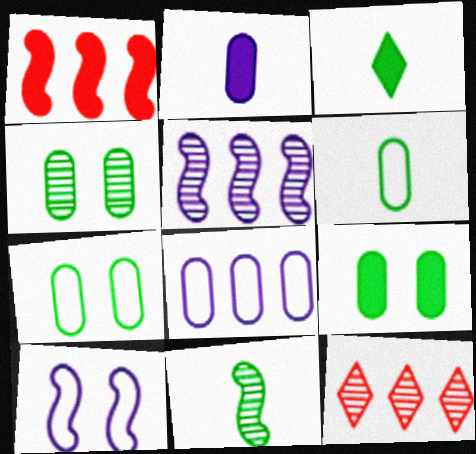[[1, 10, 11], 
[3, 6, 11], 
[4, 7, 9]]